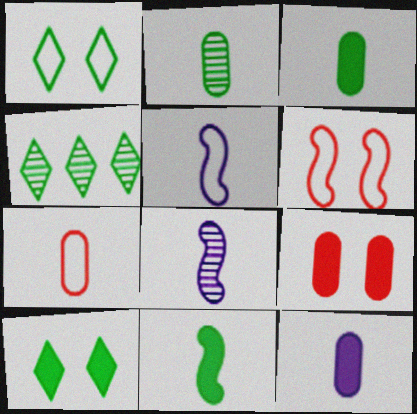[[2, 7, 12], 
[4, 5, 9], 
[4, 6, 12]]